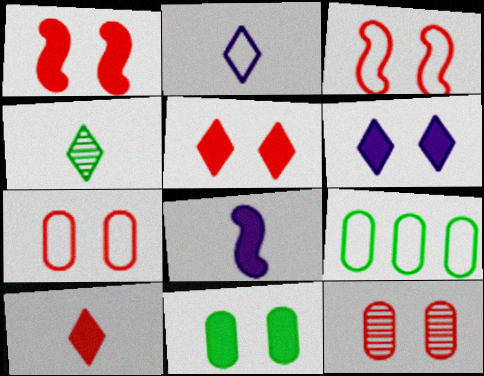[[1, 6, 11], 
[2, 3, 9], 
[2, 4, 10], 
[3, 5, 12]]